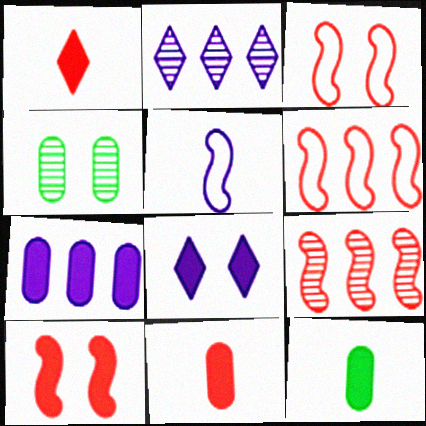[[2, 3, 12], 
[3, 4, 8]]